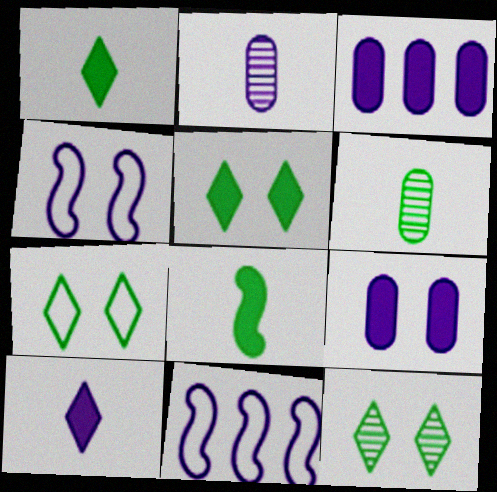[[5, 7, 12]]